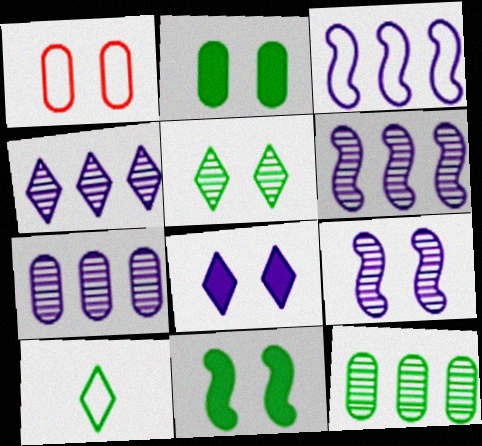[[1, 3, 10], 
[4, 6, 7], 
[10, 11, 12]]